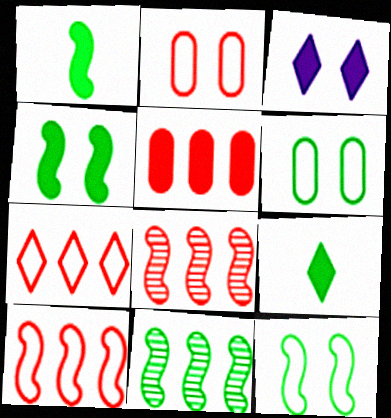[[1, 3, 5], 
[1, 11, 12], 
[5, 7, 8], 
[6, 9, 11]]